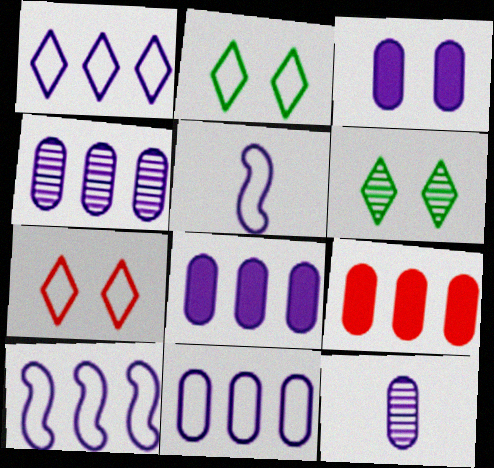[[1, 10, 11], 
[3, 11, 12], 
[4, 8, 11], 
[5, 6, 9]]